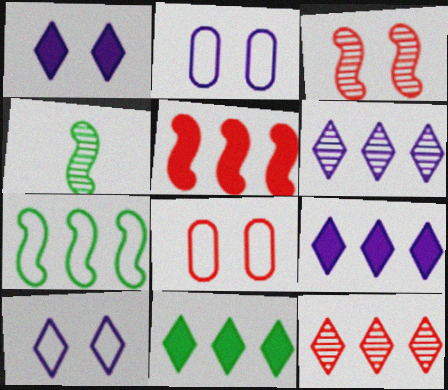[[4, 8, 9]]